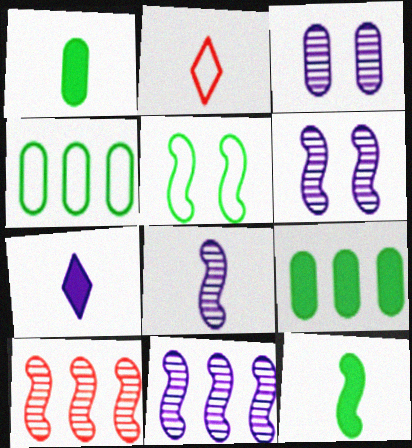[[1, 2, 8], 
[2, 6, 9], 
[6, 8, 11]]